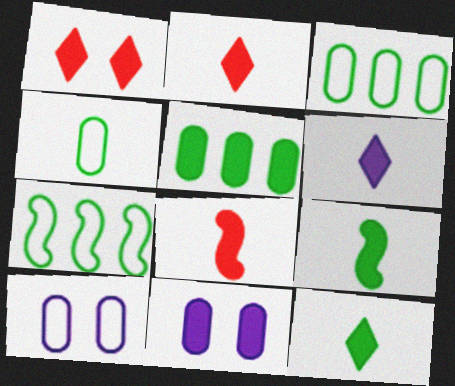[[2, 6, 12]]